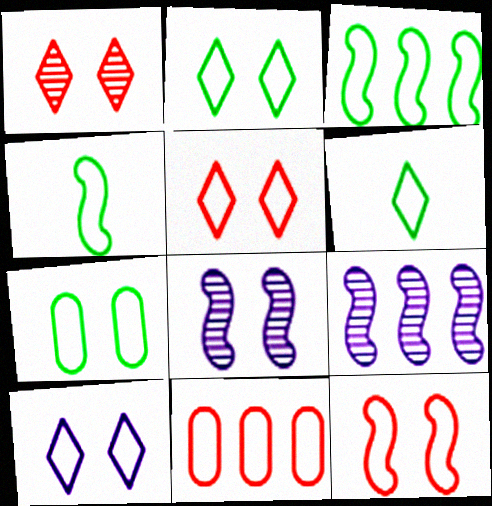[[2, 5, 10], 
[3, 6, 7], 
[4, 10, 11], 
[7, 10, 12]]